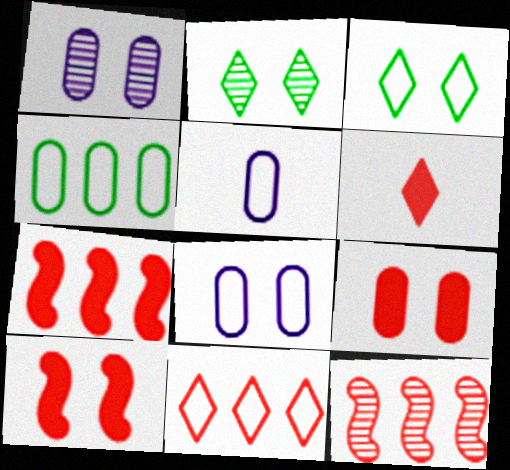[[1, 3, 10], 
[2, 5, 7], 
[2, 8, 10], 
[6, 7, 9]]